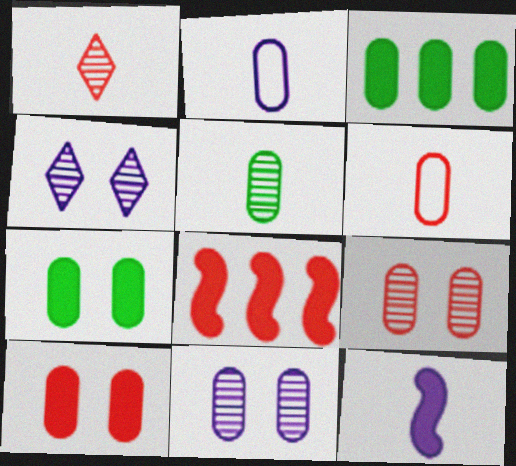[[2, 3, 9], 
[3, 6, 11]]